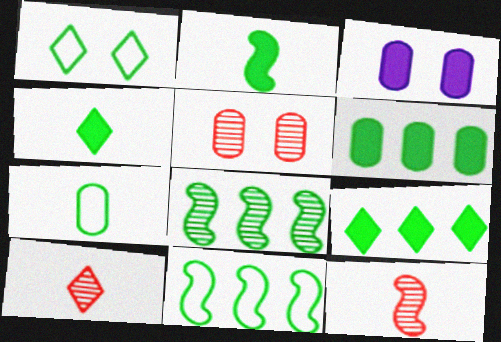[[1, 7, 11], 
[3, 10, 11]]